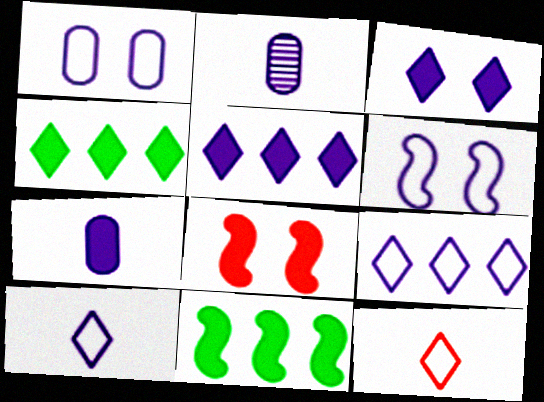[[2, 5, 6], 
[4, 7, 8]]